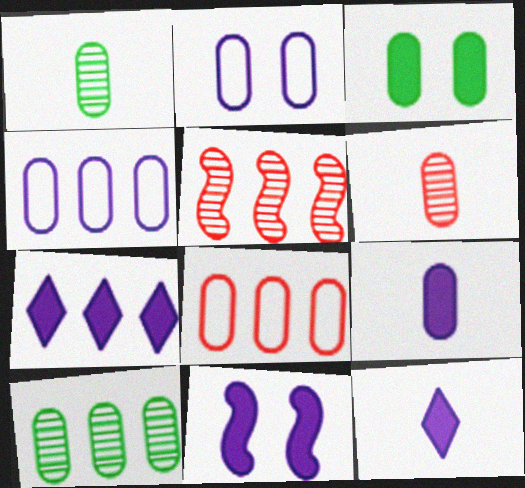[[3, 4, 6], 
[7, 9, 11]]